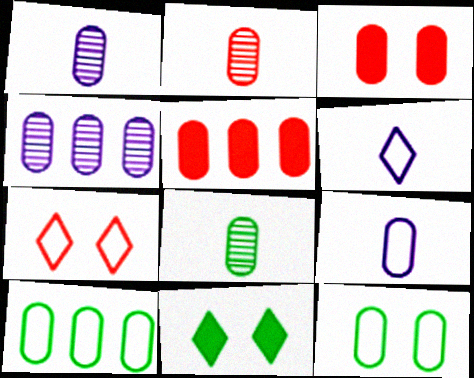[[1, 2, 8], 
[1, 3, 10], 
[1, 5, 12], 
[4, 5, 10]]